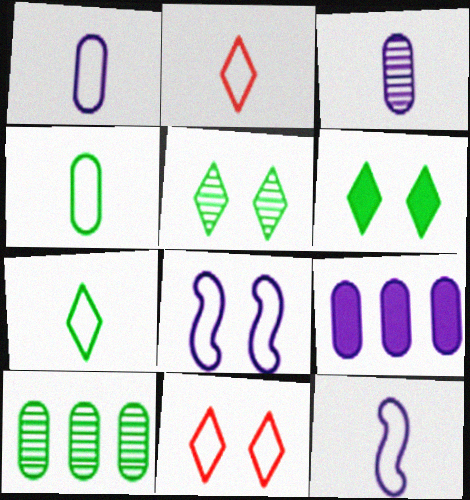[[2, 4, 12]]